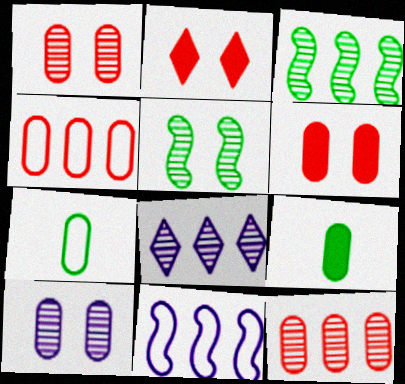[[3, 8, 12], 
[4, 9, 10]]